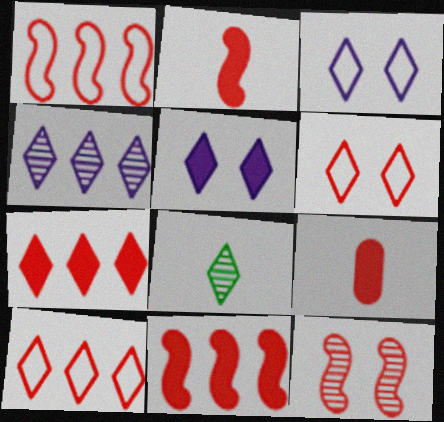[[1, 2, 12], 
[3, 7, 8], 
[5, 8, 10], 
[9, 10, 12]]